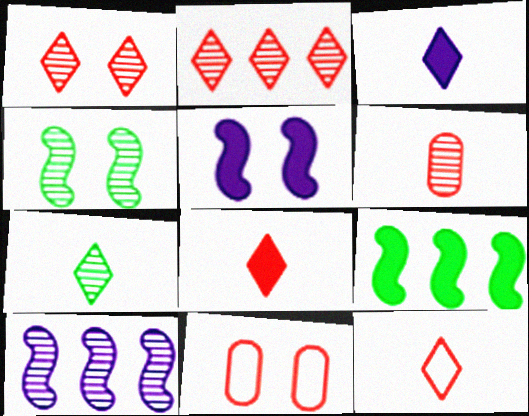[[3, 7, 12]]